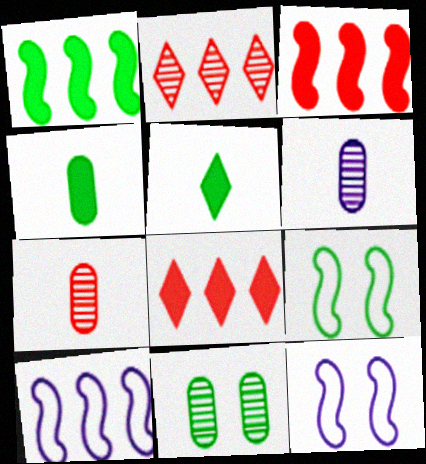[[2, 4, 12], 
[6, 8, 9]]